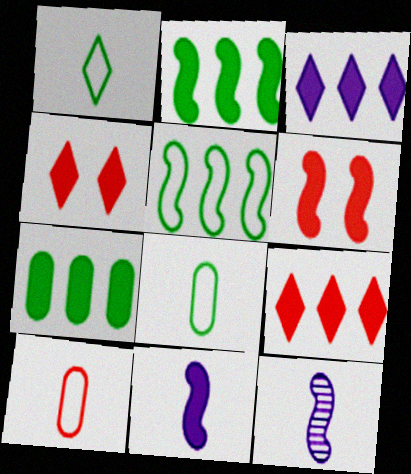[[2, 6, 11], 
[4, 7, 11], 
[5, 6, 12]]